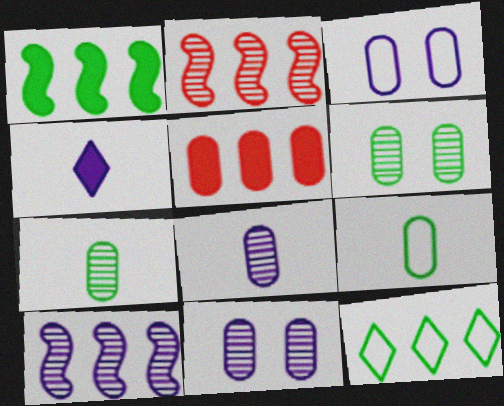[[3, 4, 10], 
[3, 5, 7], 
[5, 9, 11], 
[5, 10, 12]]